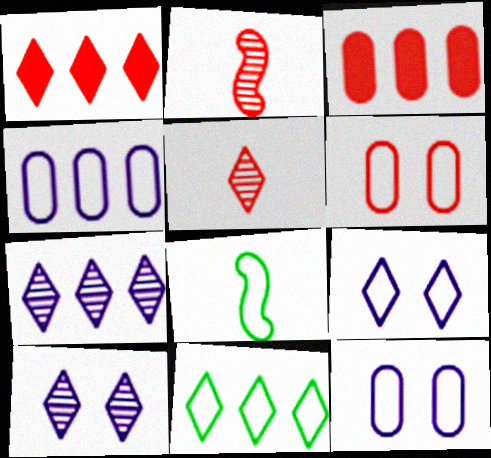[[1, 2, 6], 
[1, 7, 11], 
[3, 8, 10]]